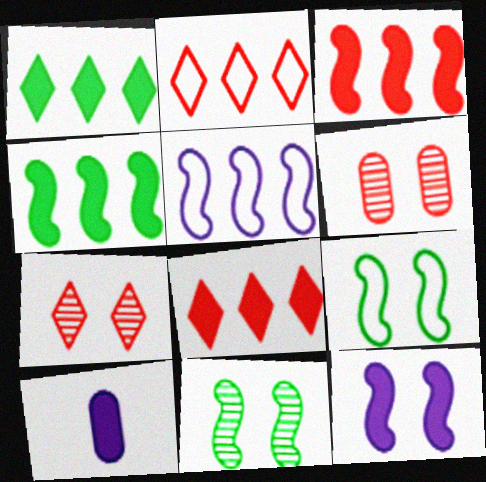[[2, 10, 11]]